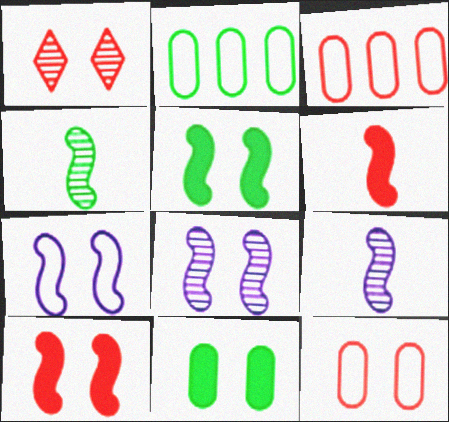[[1, 3, 6], 
[1, 7, 11], 
[1, 10, 12]]